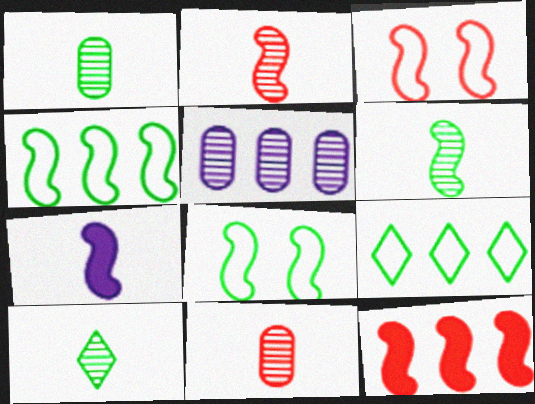[[1, 6, 10], 
[2, 3, 12], 
[5, 9, 12]]